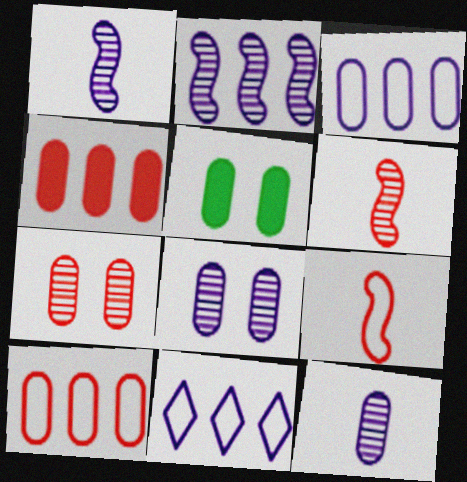[[5, 6, 11], 
[5, 10, 12]]